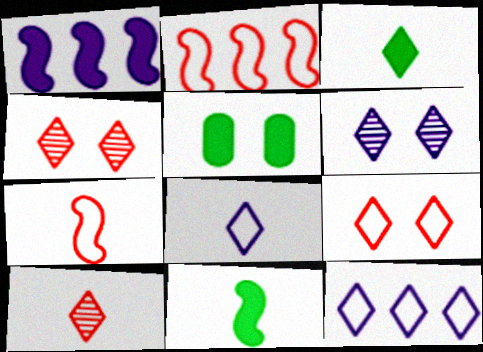[[3, 4, 12], 
[3, 8, 10]]